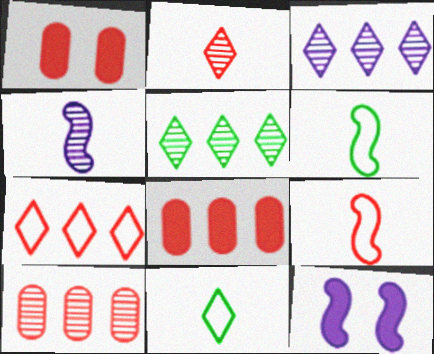[[1, 3, 6], 
[10, 11, 12]]